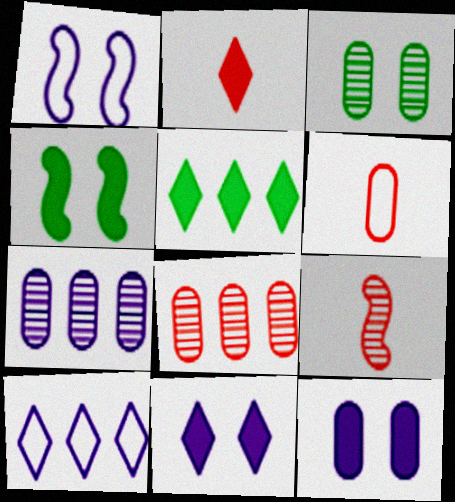[[2, 5, 11], 
[2, 6, 9]]